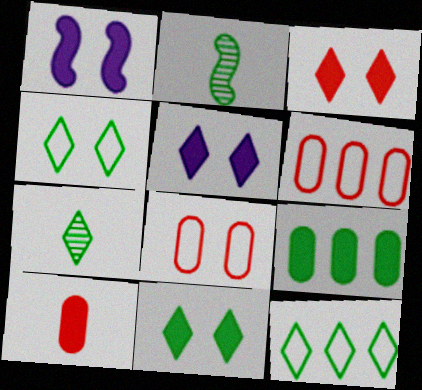[[1, 6, 7], 
[2, 4, 9], 
[2, 5, 6], 
[3, 5, 11], 
[7, 11, 12]]